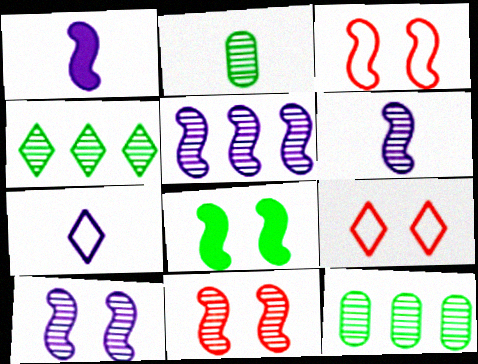[[1, 9, 12], 
[3, 8, 10], 
[5, 6, 10]]